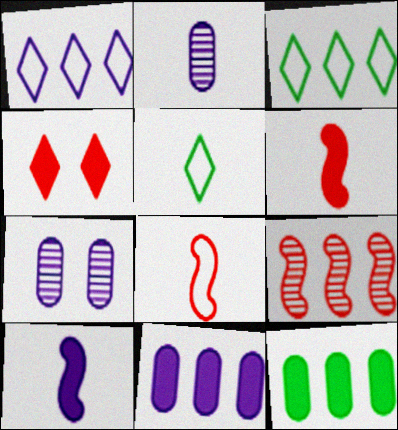[[1, 7, 10], 
[1, 9, 12], 
[2, 5, 6], 
[3, 6, 7], 
[3, 9, 11], 
[4, 10, 12]]